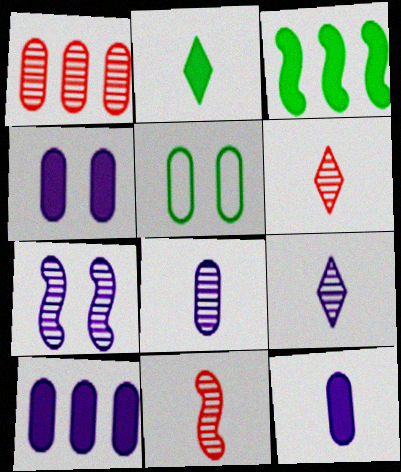[[1, 5, 12], 
[4, 10, 12]]